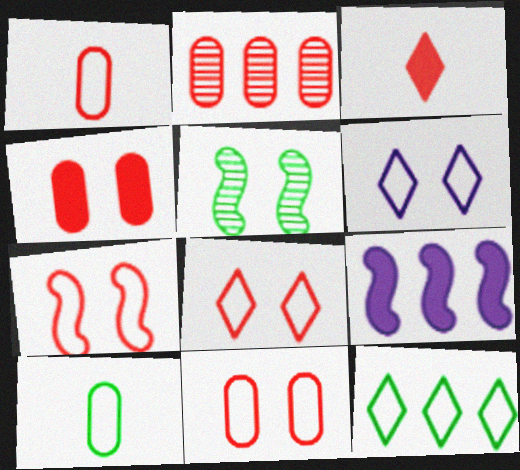[[1, 2, 4], 
[2, 3, 7], 
[2, 9, 12], 
[4, 5, 6], 
[7, 8, 11]]